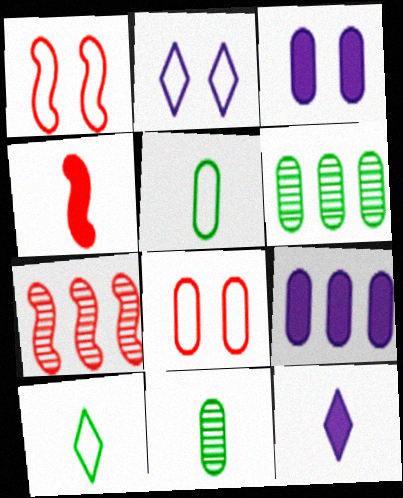[[1, 4, 7], 
[1, 6, 12], 
[2, 4, 6], 
[3, 7, 10], 
[8, 9, 11]]